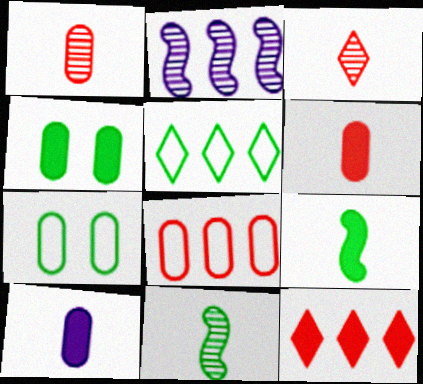[[4, 5, 11]]